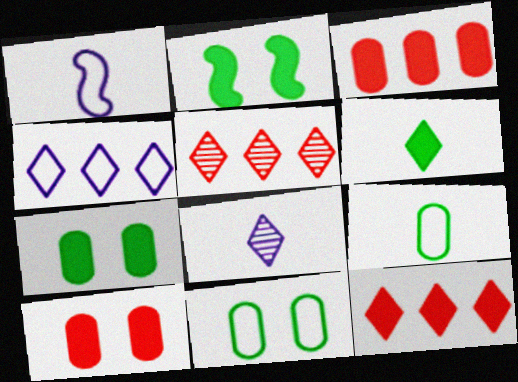[[1, 5, 7]]